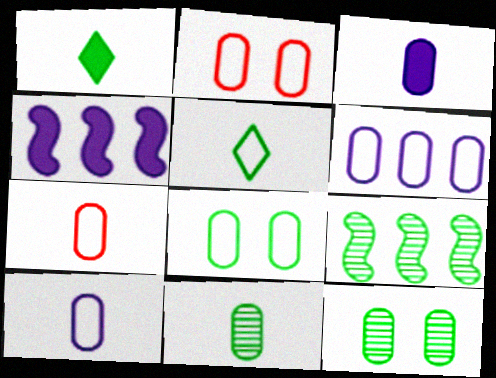[[1, 8, 9], 
[3, 7, 11], 
[6, 7, 8]]